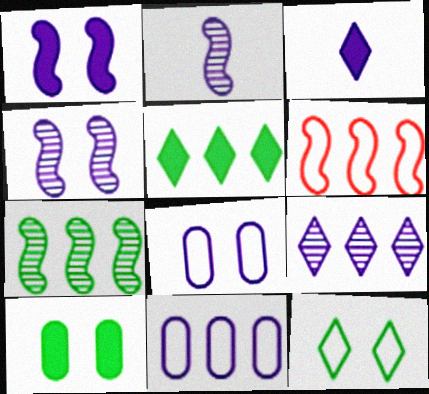[[3, 4, 11]]